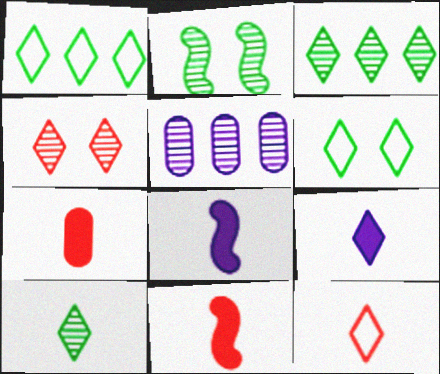[[1, 4, 9], 
[5, 6, 11], 
[9, 10, 12]]